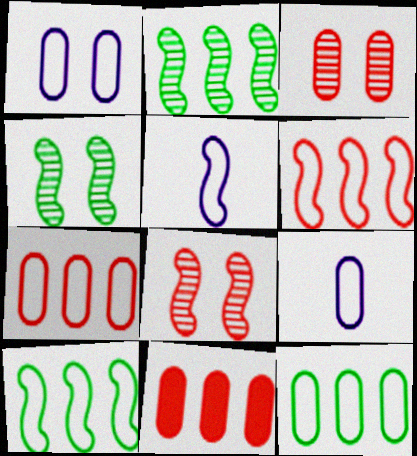[]